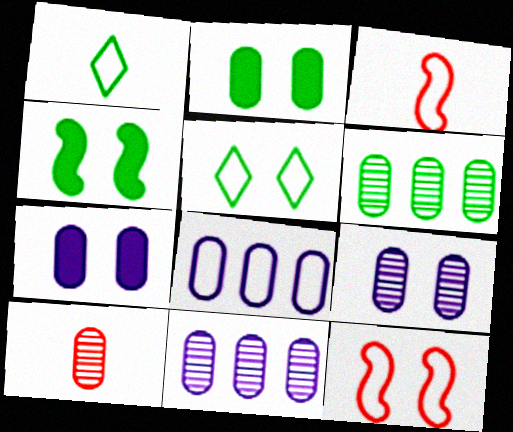[[1, 4, 6], 
[1, 8, 12], 
[2, 8, 10], 
[3, 5, 8], 
[6, 9, 10]]